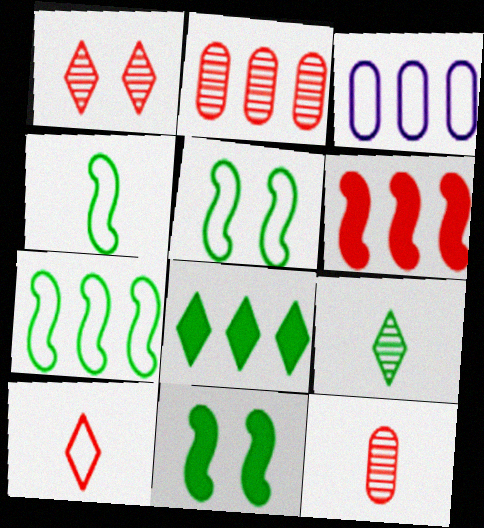[[3, 5, 10], 
[4, 5, 7]]